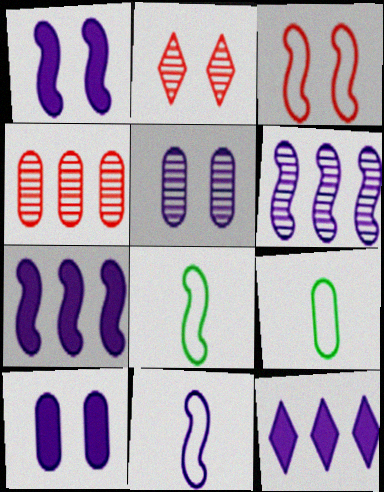[[1, 6, 11], 
[2, 7, 9], 
[4, 9, 10], 
[5, 11, 12]]